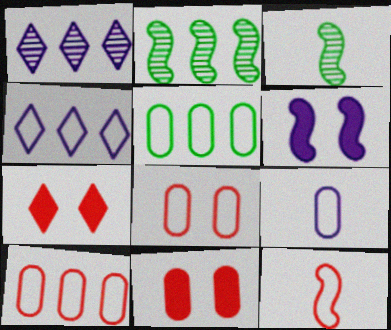[[1, 6, 9], 
[2, 6, 12], 
[2, 7, 9], 
[3, 4, 11], 
[5, 8, 9]]